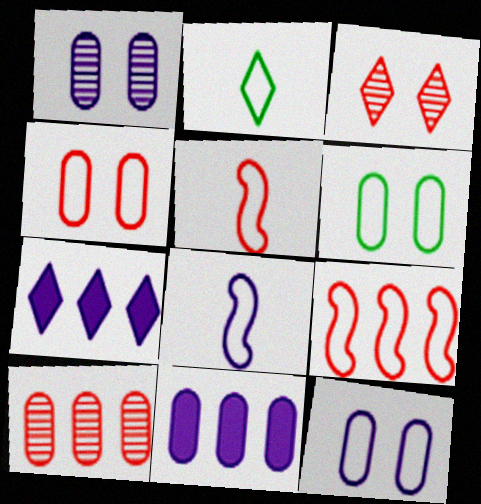[[1, 7, 8], 
[2, 3, 7], 
[2, 9, 12], 
[4, 6, 12]]